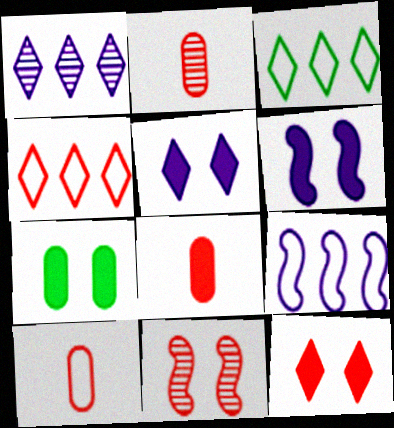[[2, 3, 6], 
[2, 8, 10], 
[4, 8, 11], 
[6, 7, 12]]